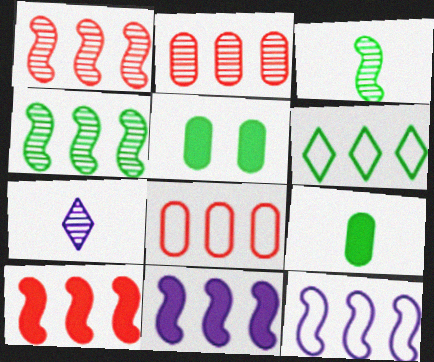[[2, 6, 11], 
[3, 5, 6], 
[4, 10, 12], 
[6, 8, 12]]